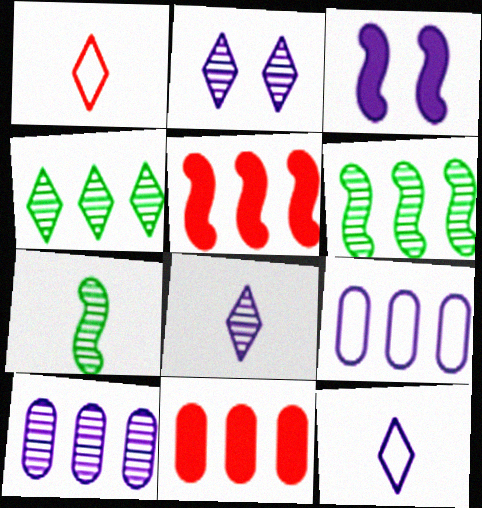[[3, 8, 9], 
[3, 10, 12], 
[4, 5, 9]]